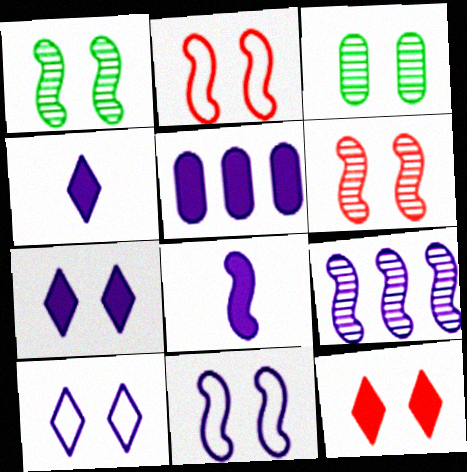[[2, 3, 7], 
[3, 11, 12], 
[5, 7, 8], 
[8, 9, 11]]